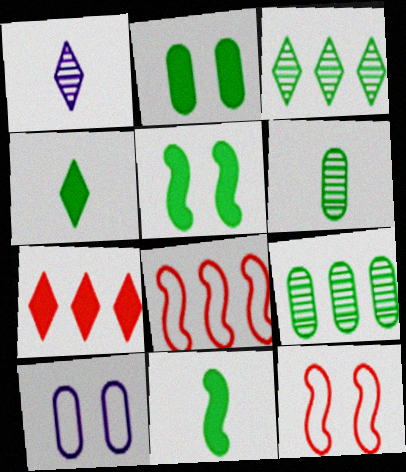[[1, 2, 8]]